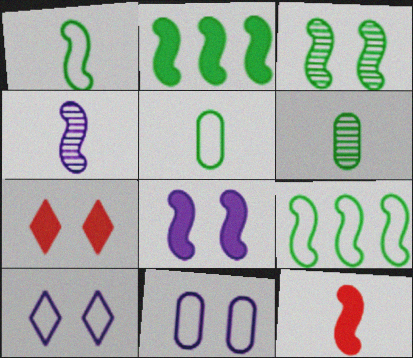[[1, 2, 3], 
[1, 4, 12], 
[2, 8, 12], 
[3, 7, 11]]